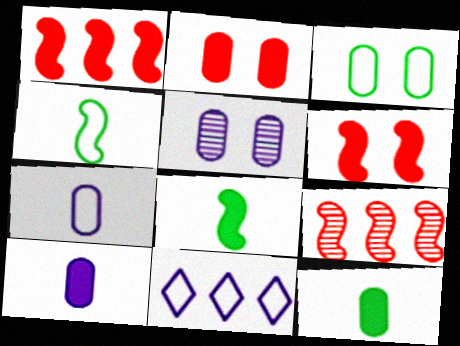[[2, 3, 5]]